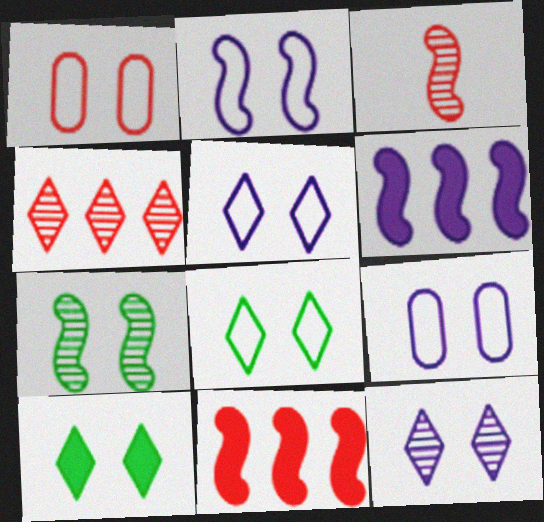[[1, 2, 8], 
[2, 5, 9]]